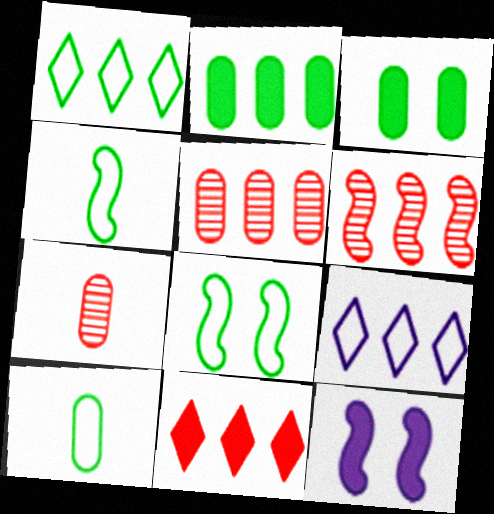[[1, 7, 12], 
[1, 8, 10], 
[2, 6, 9], 
[4, 6, 12]]